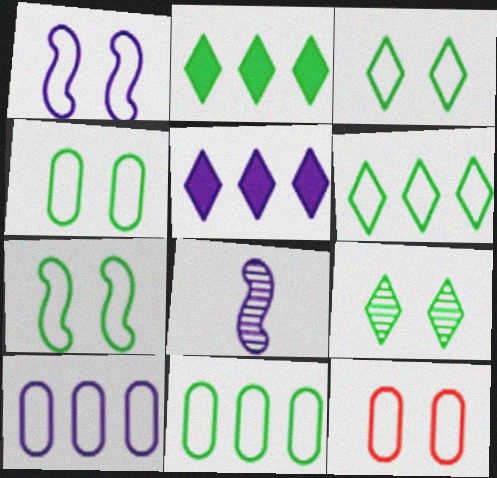[[1, 3, 12], 
[2, 8, 12], 
[3, 4, 7]]